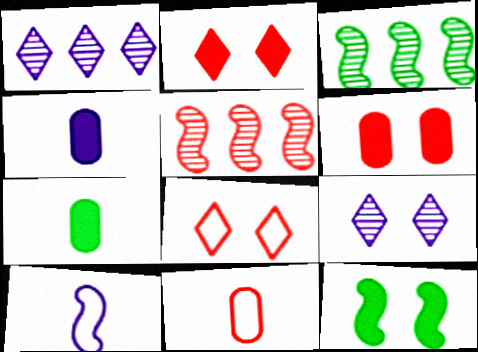[[1, 11, 12], 
[2, 5, 11], 
[3, 4, 8], 
[5, 10, 12]]